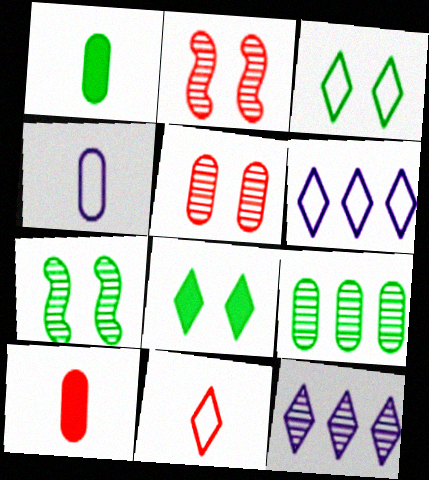[[1, 2, 6], 
[3, 6, 11], 
[6, 7, 10], 
[8, 11, 12]]